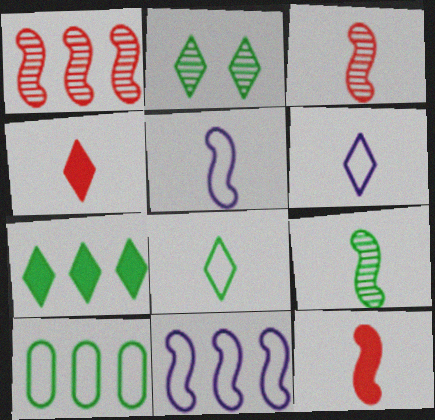[[2, 7, 8], 
[5, 9, 12]]